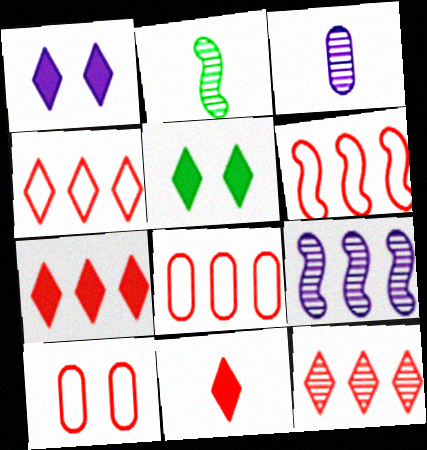[[1, 2, 8], 
[3, 5, 6], 
[4, 6, 8], 
[4, 7, 12]]